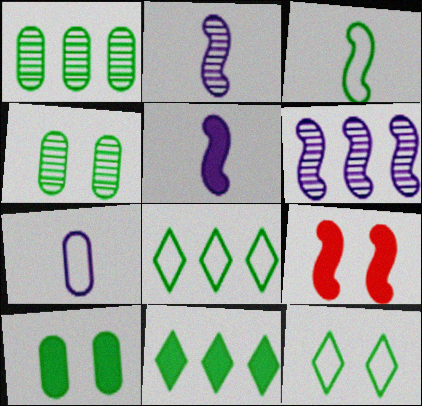[[3, 4, 11], 
[3, 6, 9]]